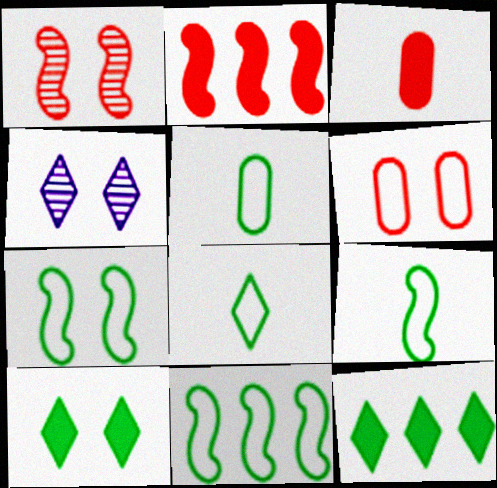[[2, 4, 5], 
[3, 4, 11], 
[5, 8, 9], 
[7, 9, 11]]